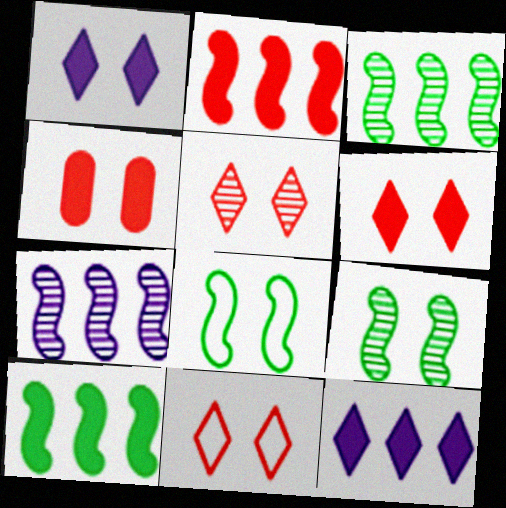[[5, 6, 11]]